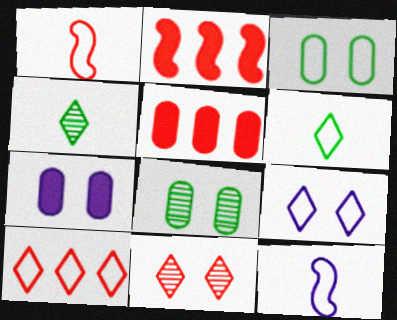[[1, 5, 11], 
[3, 10, 12], 
[6, 9, 10]]